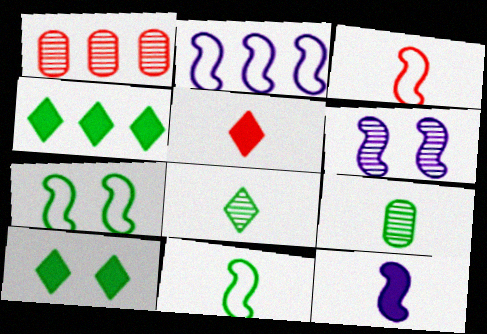[[1, 2, 4], 
[1, 6, 8], 
[2, 3, 7], 
[2, 6, 12], 
[4, 7, 9]]